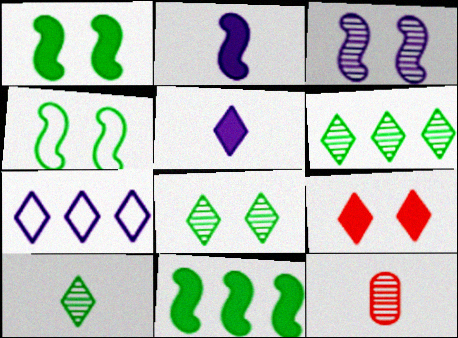[[1, 7, 12], 
[3, 6, 12], 
[6, 8, 10], 
[7, 9, 10]]